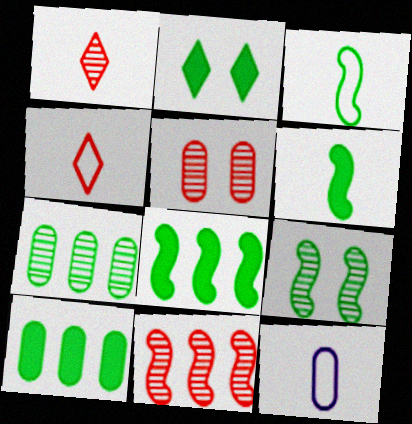[[1, 5, 11], 
[1, 6, 12], 
[2, 3, 7], 
[2, 6, 10], 
[2, 11, 12], 
[3, 4, 12], 
[3, 8, 9], 
[5, 10, 12]]